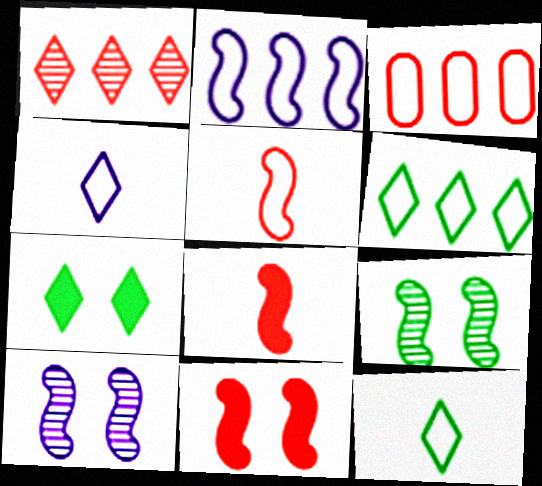[[1, 4, 7], 
[2, 3, 6], 
[2, 8, 9]]